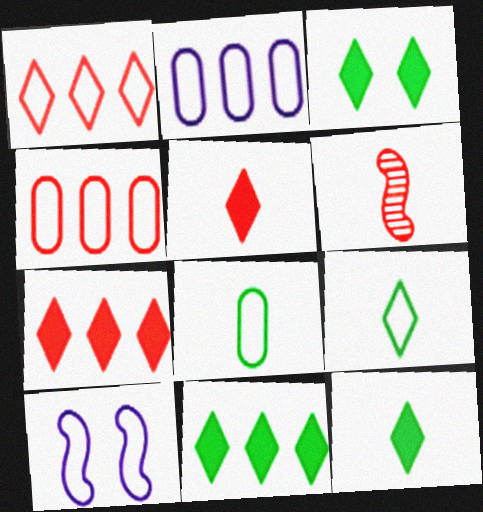[[1, 8, 10], 
[2, 3, 6], 
[3, 11, 12], 
[4, 9, 10]]